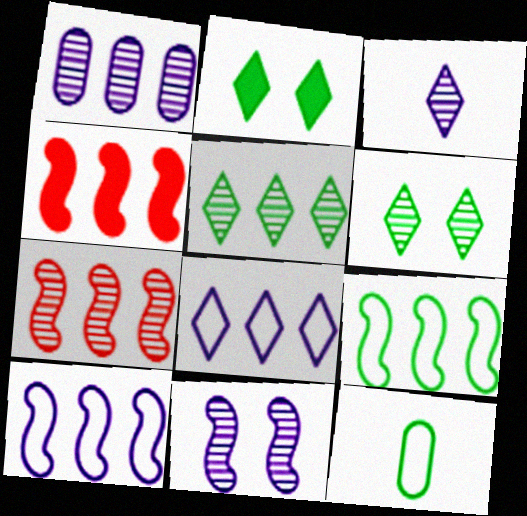[[1, 3, 11], 
[1, 5, 7]]